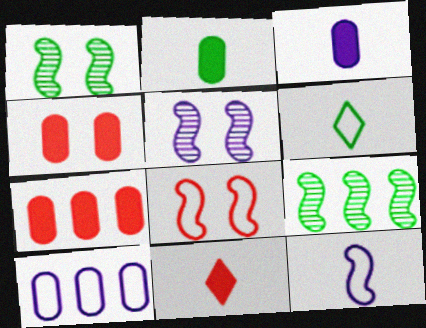[[1, 10, 11], 
[5, 6, 7], 
[6, 8, 10]]